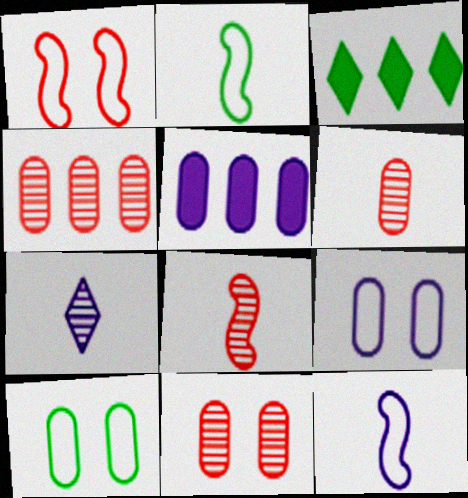[[3, 8, 9], 
[3, 11, 12], 
[4, 6, 11], 
[5, 6, 10]]